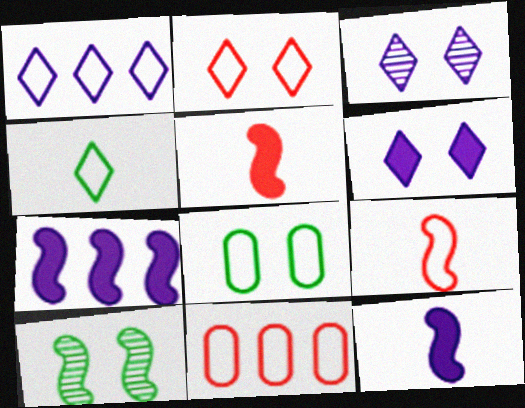[[1, 2, 4], 
[1, 8, 9], 
[2, 9, 11], 
[7, 9, 10]]